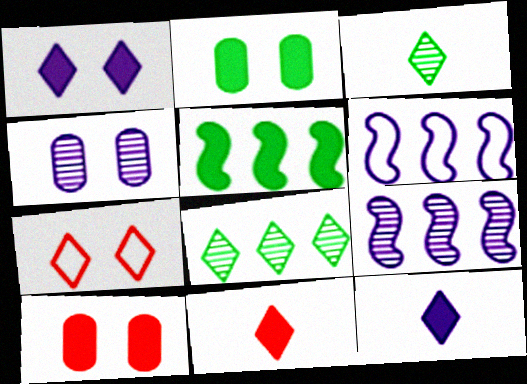[[3, 6, 10], 
[4, 6, 12], 
[5, 10, 12], 
[7, 8, 12]]